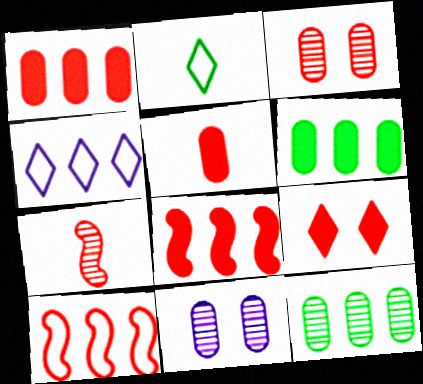[[2, 8, 11], 
[4, 8, 12], 
[5, 8, 9]]